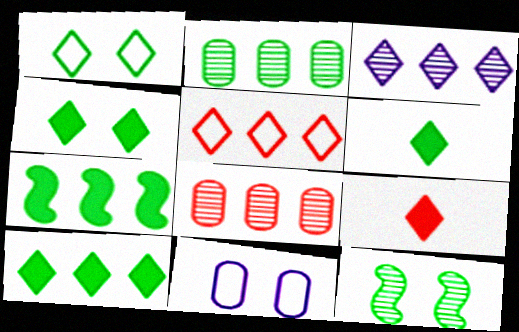[[1, 3, 9], 
[3, 5, 10], 
[4, 6, 10]]